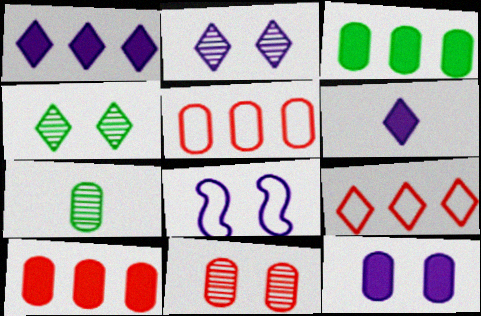[[2, 8, 12], 
[4, 6, 9], 
[5, 7, 12]]